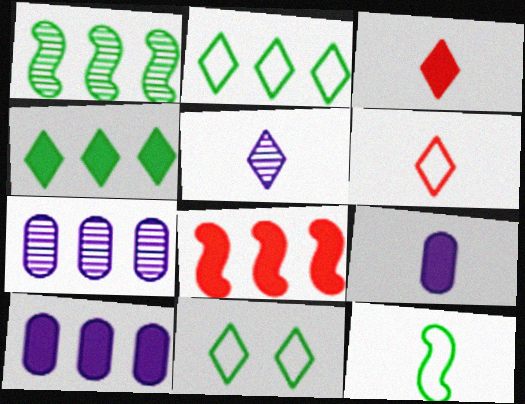[[2, 7, 8], 
[4, 8, 10]]